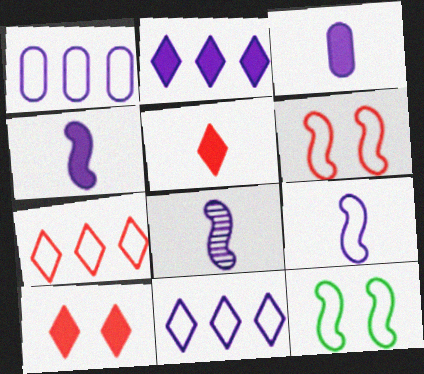[[4, 8, 9]]